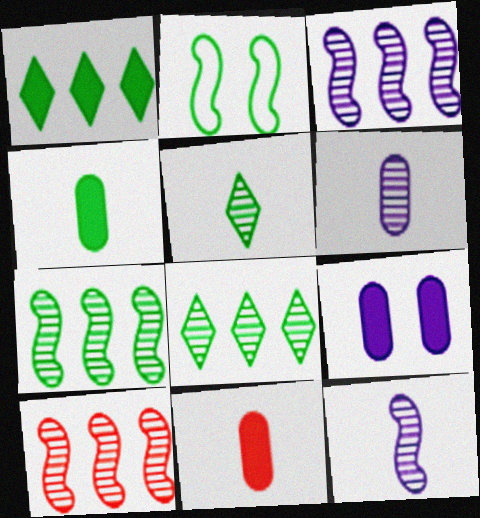[[2, 4, 8], 
[3, 7, 10]]